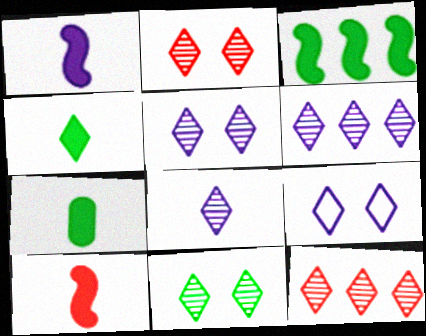[[2, 5, 11], 
[4, 9, 12], 
[5, 6, 8], 
[8, 11, 12]]